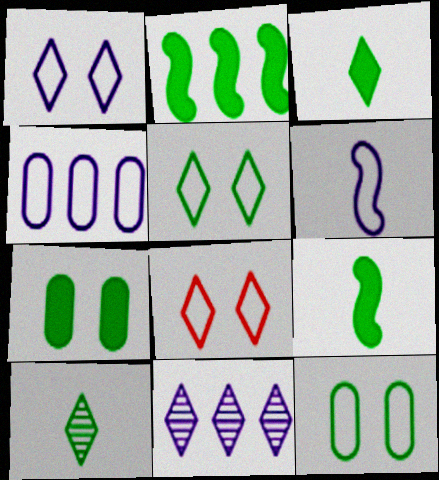[[1, 4, 6], 
[1, 5, 8], 
[2, 3, 7], 
[2, 10, 12], 
[3, 8, 11]]